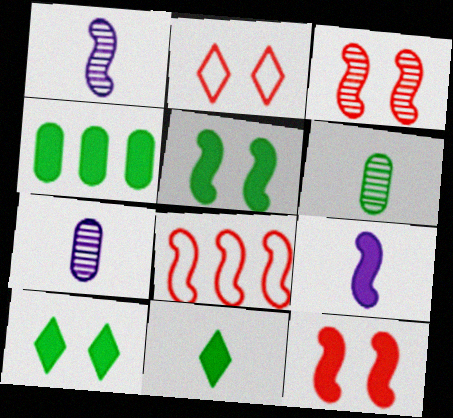[[1, 2, 4], 
[1, 5, 8], 
[4, 5, 11], 
[7, 8, 10]]